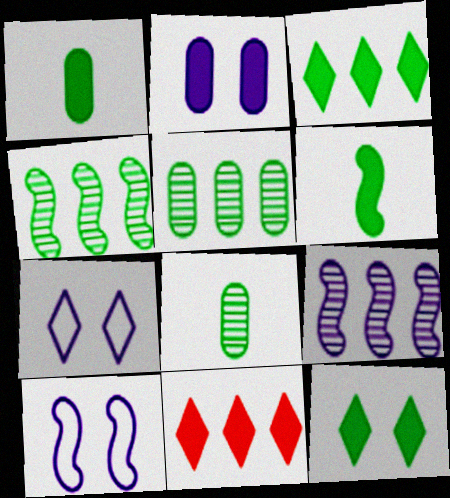[[2, 6, 11], 
[8, 10, 11]]